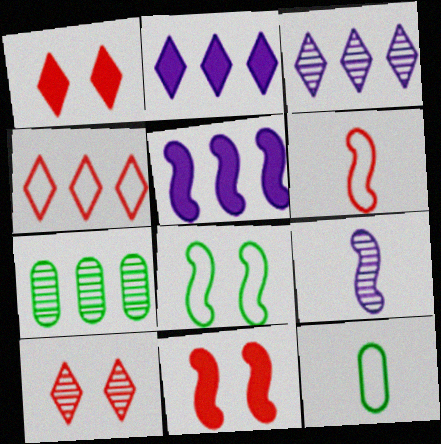[[3, 11, 12], 
[4, 5, 7], 
[5, 10, 12], 
[7, 9, 10]]